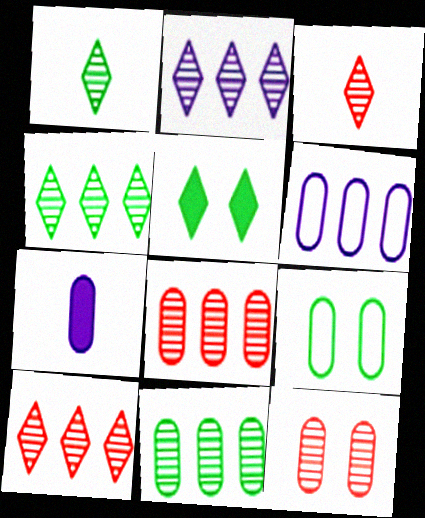[[2, 4, 10], 
[7, 8, 9]]